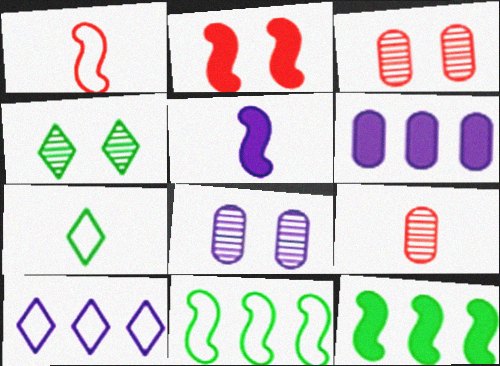[[1, 4, 6], 
[2, 5, 12], 
[5, 7, 9], 
[5, 8, 10]]